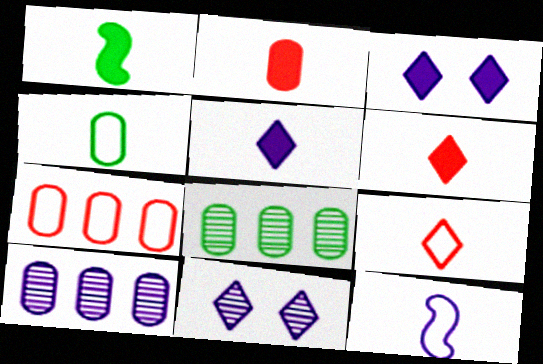[[1, 2, 5], 
[1, 7, 11], 
[3, 10, 12], 
[4, 9, 12]]